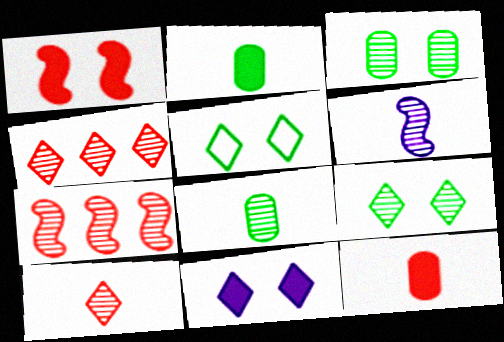[[3, 4, 6], 
[6, 8, 10]]